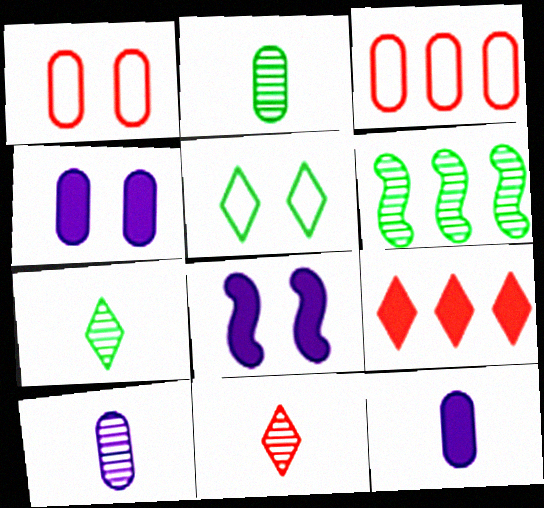[[2, 3, 4], 
[3, 7, 8]]